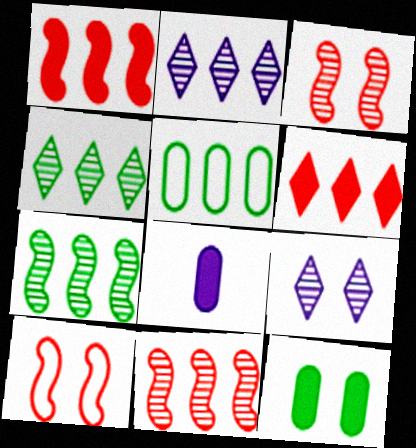[[1, 2, 5], 
[4, 8, 10], 
[9, 10, 12]]